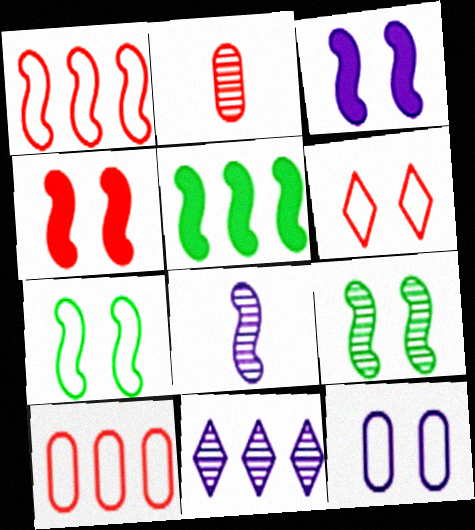[[2, 9, 11], 
[5, 10, 11], 
[6, 7, 12]]